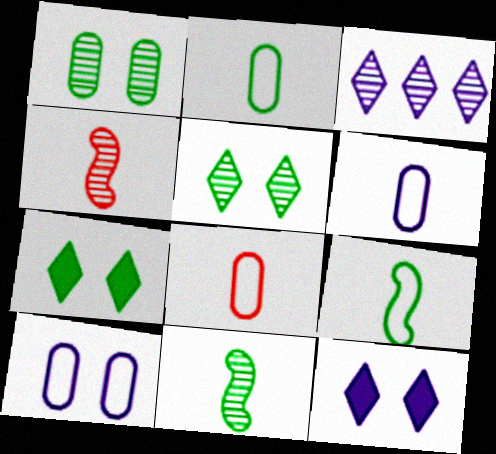[[1, 3, 4], 
[2, 6, 8]]